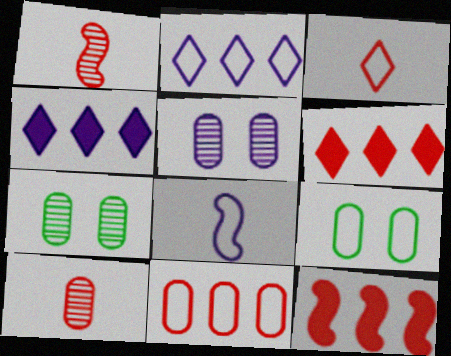[[1, 4, 9], 
[4, 5, 8], 
[6, 7, 8]]